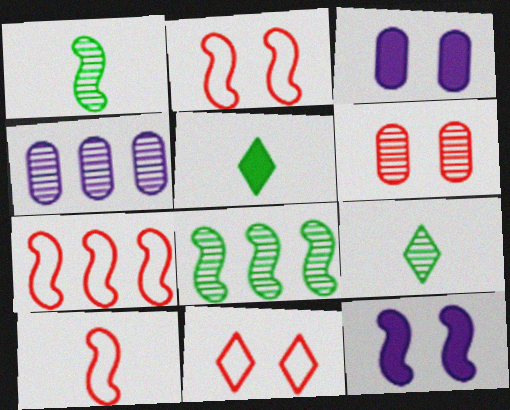[[1, 7, 12], 
[2, 4, 5], 
[2, 7, 10], 
[3, 7, 9], 
[8, 10, 12]]